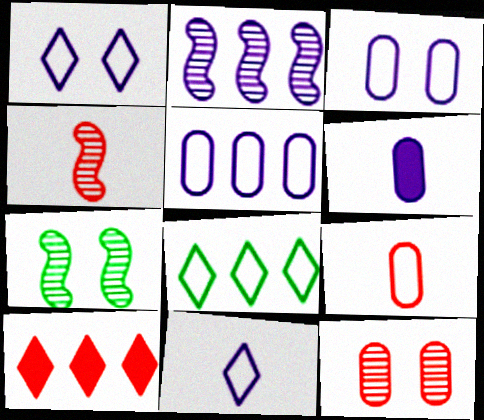[[1, 2, 6], 
[2, 4, 7]]